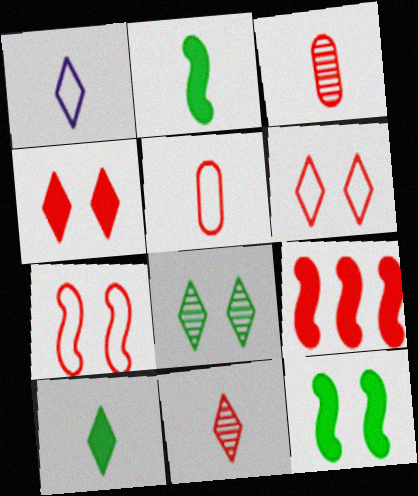[[1, 2, 3], 
[1, 10, 11], 
[3, 6, 9]]